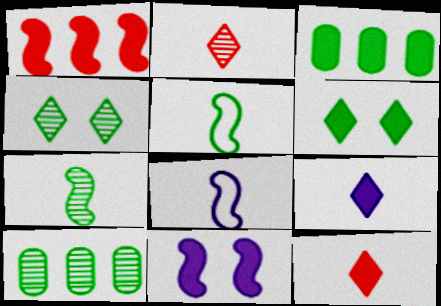[[3, 4, 5], 
[3, 11, 12], 
[4, 7, 10], 
[5, 6, 10]]